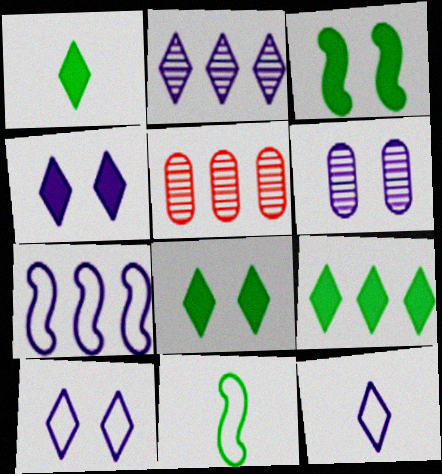[[1, 8, 9], 
[2, 4, 12], 
[3, 5, 12], 
[4, 5, 11], 
[5, 7, 9]]